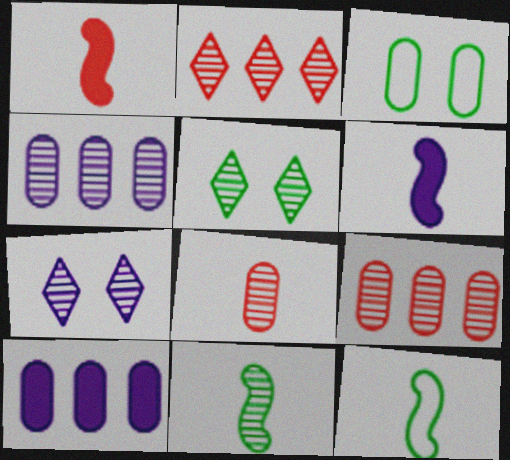[[2, 3, 6], 
[3, 8, 10], 
[7, 9, 11]]